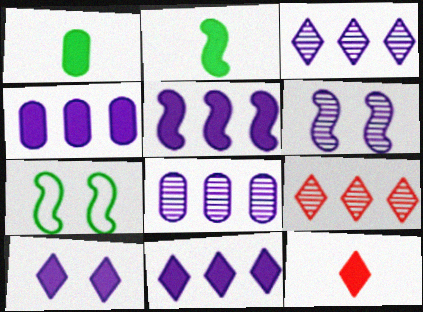[[4, 5, 11], 
[7, 8, 12]]